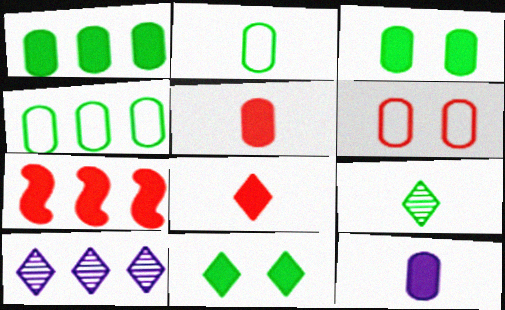[[4, 7, 10], 
[7, 11, 12]]